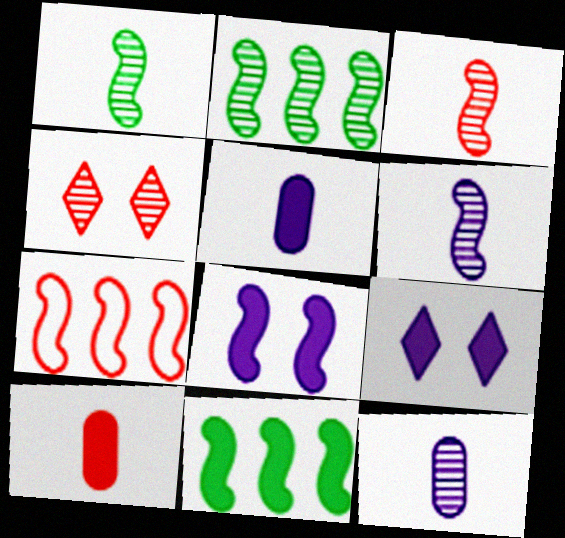[[1, 3, 6], 
[1, 7, 8], 
[2, 4, 12], 
[4, 7, 10], 
[9, 10, 11]]